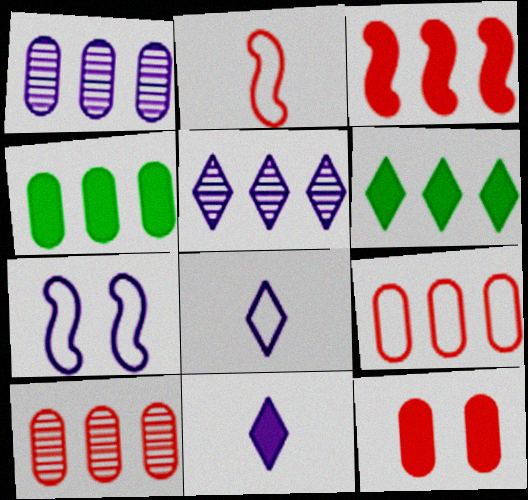[[1, 4, 9], 
[1, 7, 11]]